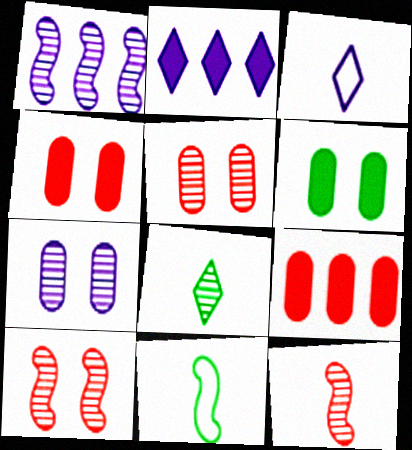[[1, 5, 8], 
[2, 5, 11]]